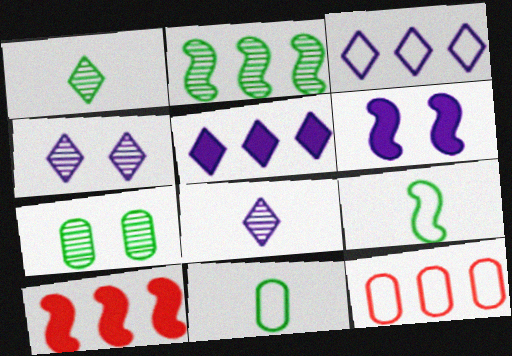[[1, 2, 7], 
[1, 6, 12], 
[2, 5, 12], 
[4, 10, 11]]